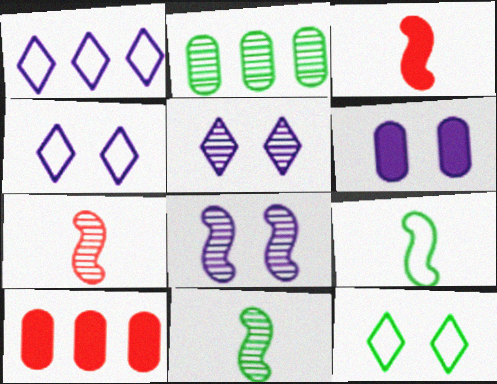[[2, 3, 4], 
[2, 5, 7], 
[4, 6, 8], 
[4, 10, 11], 
[5, 9, 10]]